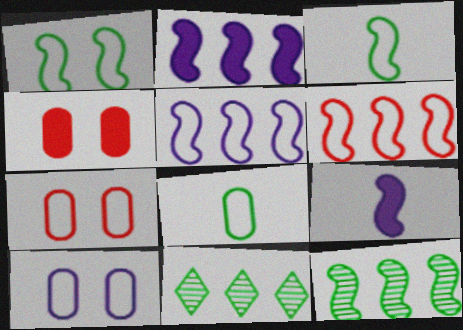[[2, 6, 12], 
[7, 9, 11]]